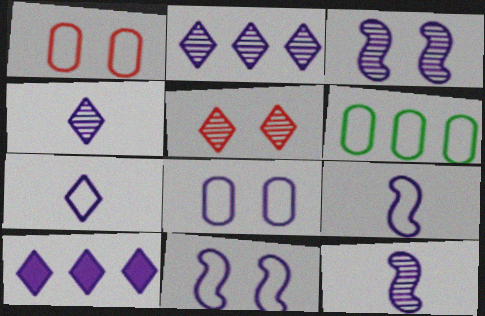[[8, 10, 12]]